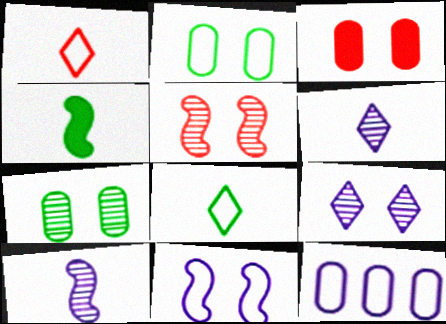[[5, 7, 9]]